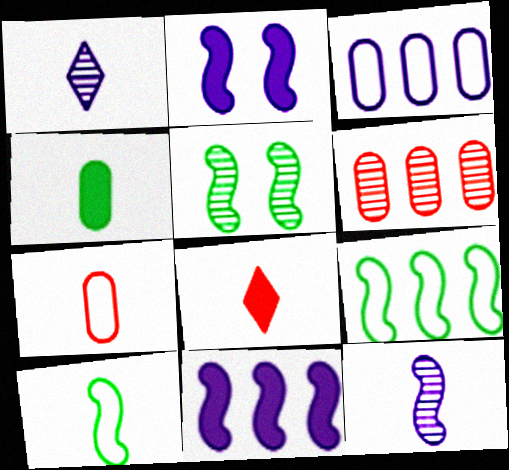[[1, 2, 3], 
[1, 5, 6], 
[3, 5, 8]]